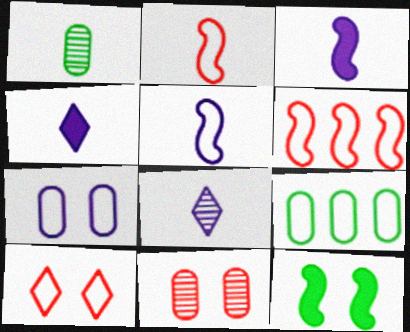[[1, 2, 4], 
[5, 9, 10]]